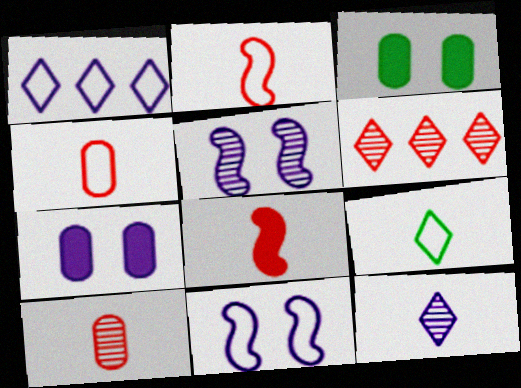[]